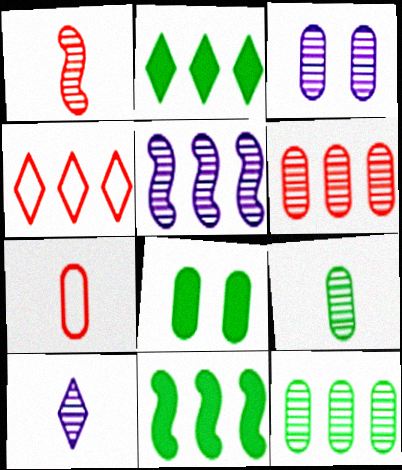[[1, 9, 10], 
[3, 5, 10], 
[3, 6, 9]]